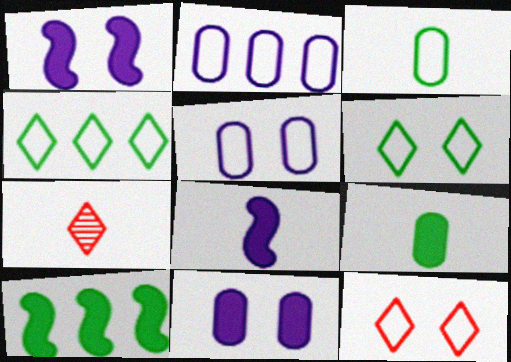[[3, 7, 8], 
[5, 7, 10]]